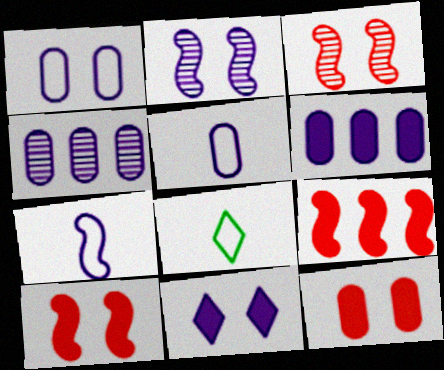[[1, 2, 11], 
[3, 6, 8], 
[4, 7, 11], 
[4, 8, 10]]